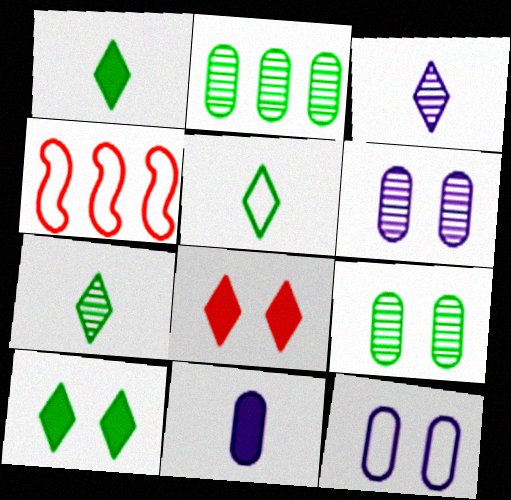[[1, 4, 6], 
[1, 5, 7], 
[4, 5, 12]]